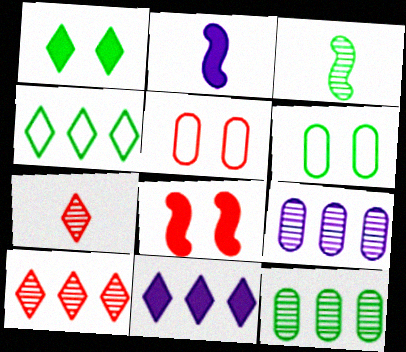[[2, 6, 10], 
[3, 5, 11], 
[4, 10, 11]]